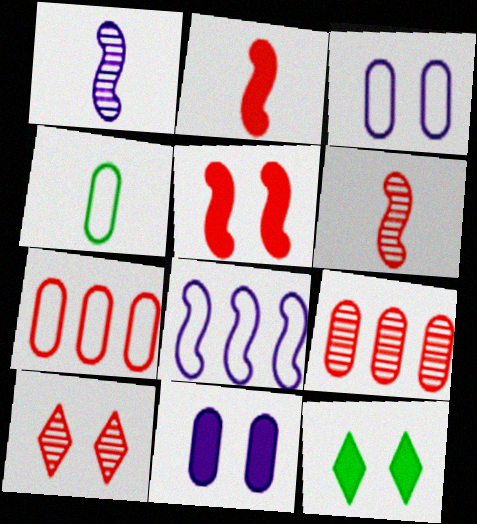[[1, 7, 12], 
[2, 7, 10], 
[3, 4, 7], 
[4, 9, 11], 
[5, 11, 12], 
[6, 9, 10]]